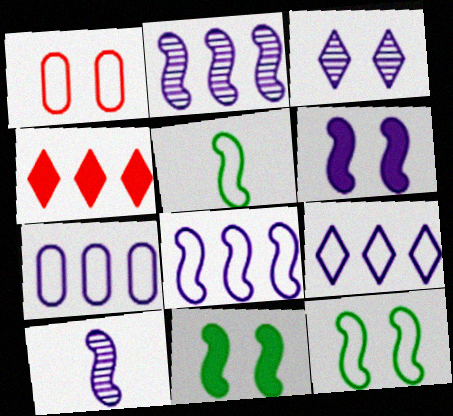[[1, 3, 11], 
[1, 5, 9], 
[6, 8, 10], 
[7, 8, 9]]